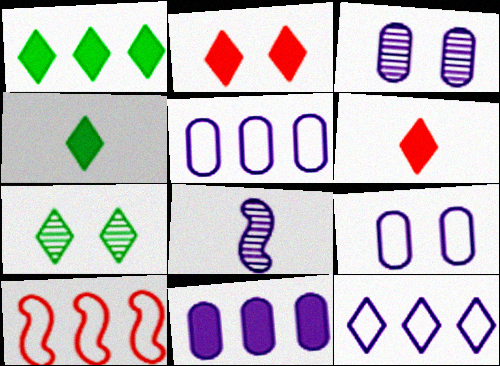[[3, 4, 10], 
[6, 7, 12]]